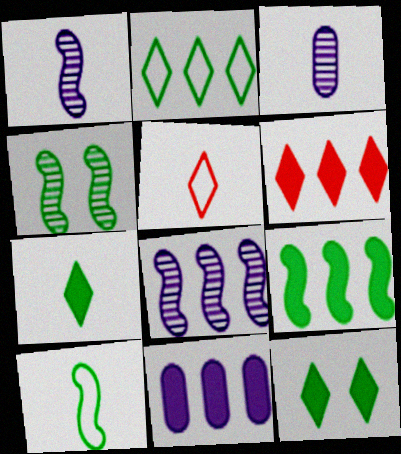[[4, 5, 11], 
[4, 9, 10], 
[6, 9, 11]]